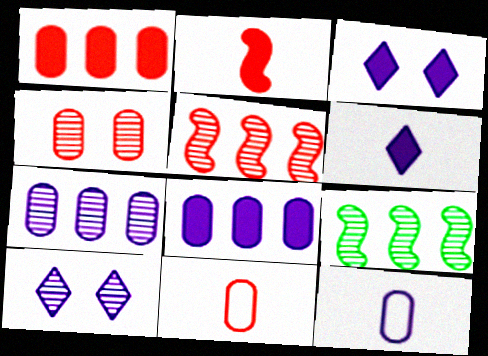[[1, 4, 11], 
[3, 9, 11]]